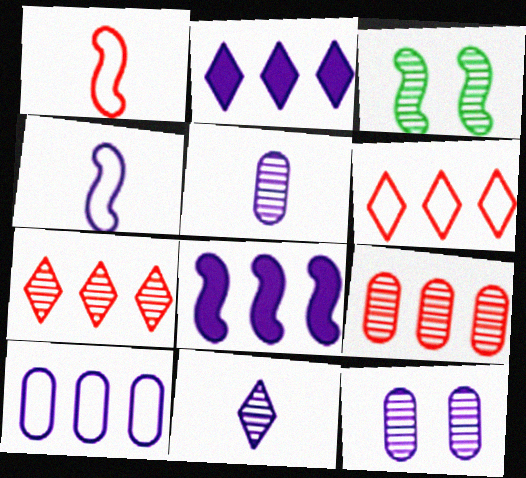[[1, 3, 8], 
[2, 4, 12], 
[3, 5, 7], 
[3, 9, 11]]